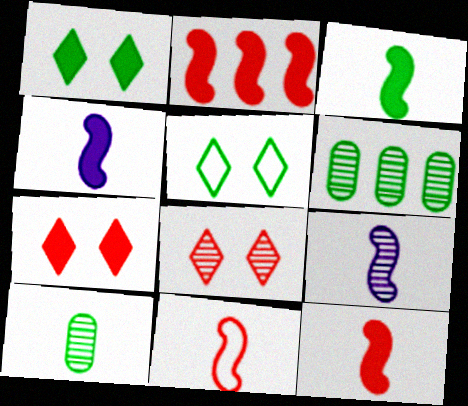[[3, 4, 12], 
[3, 5, 6], 
[3, 9, 11], 
[6, 8, 9]]